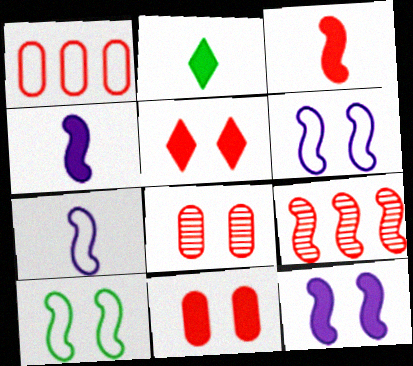[[4, 9, 10]]